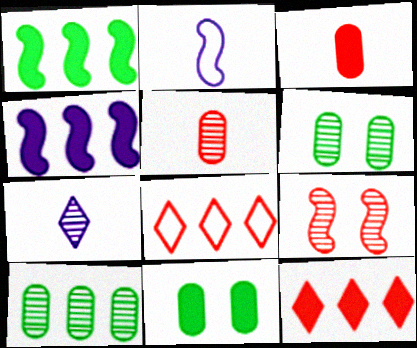[[1, 2, 9], 
[2, 6, 12], 
[3, 8, 9], 
[4, 8, 10], 
[7, 9, 10]]